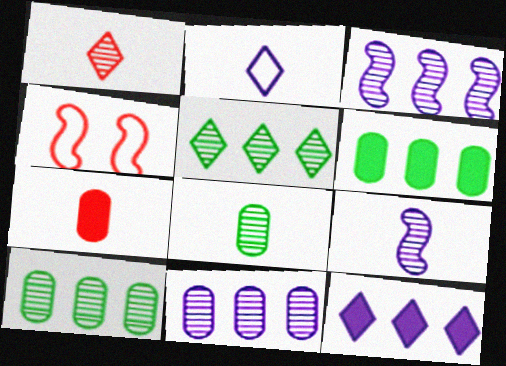[[1, 8, 9], 
[4, 8, 12]]